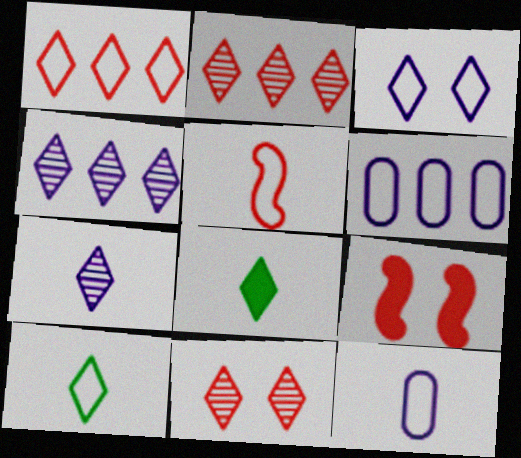[[1, 3, 10], 
[2, 3, 8], 
[5, 10, 12]]